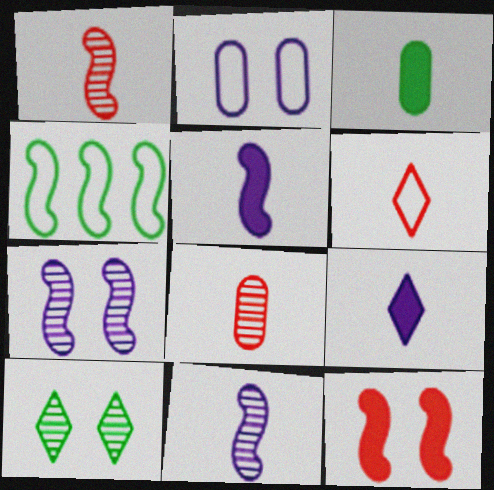[[2, 4, 6], 
[2, 10, 12], 
[3, 4, 10], 
[3, 6, 11], 
[4, 11, 12]]